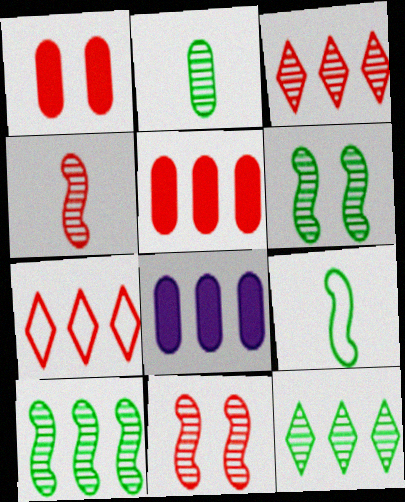[[1, 4, 7], 
[2, 6, 12], 
[7, 8, 10]]